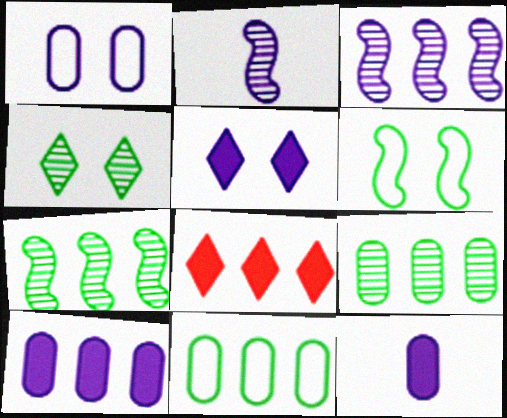[[3, 8, 11]]